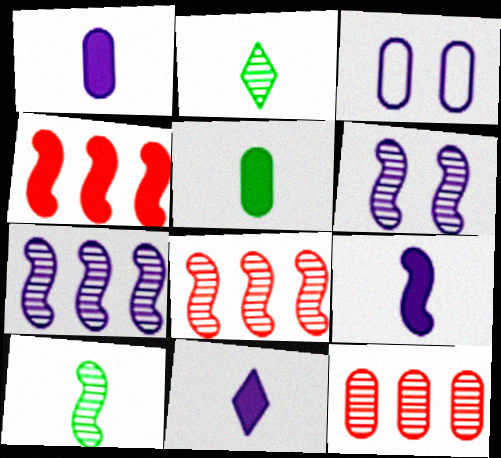[[1, 9, 11], 
[2, 3, 4], 
[2, 6, 12], 
[3, 5, 12], 
[3, 7, 11], 
[6, 8, 10]]